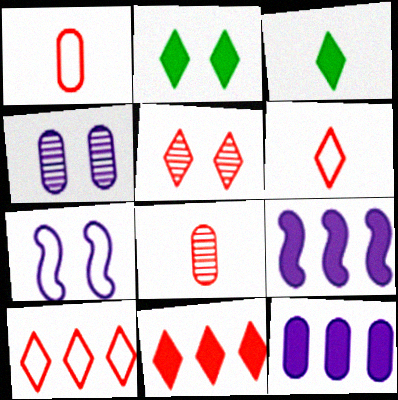[[5, 6, 11]]